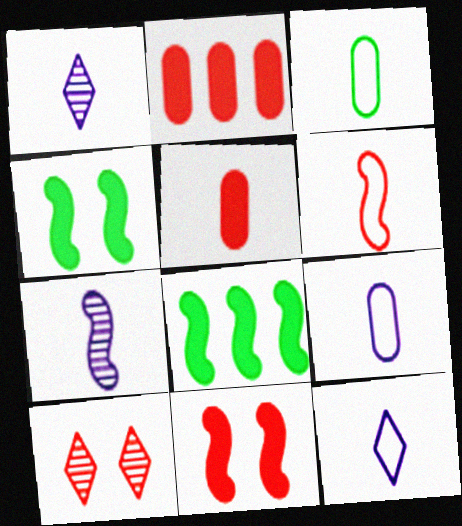[[2, 6, 10], 
[3, 6, 12], 
[8, 9, 10]]